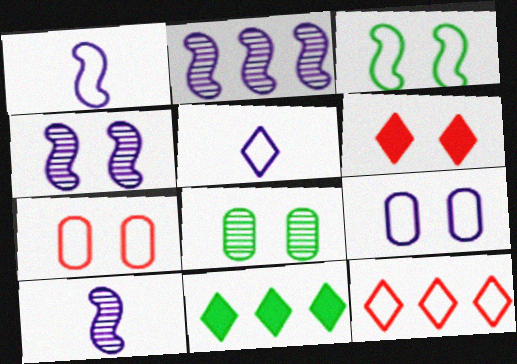[[2, 4, 10], 
[7, 10, 11]]